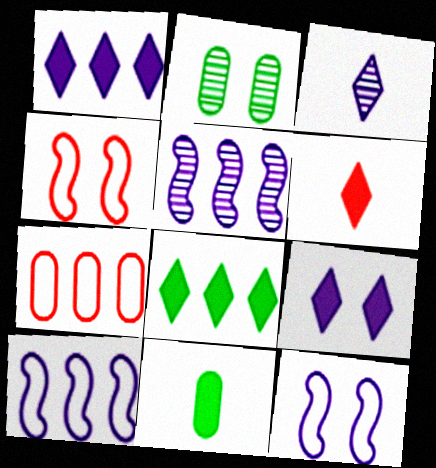[[2, 4, 9], 
[2, 6, 10], 
[5, 7, 8], 
[6, 8, 9]]